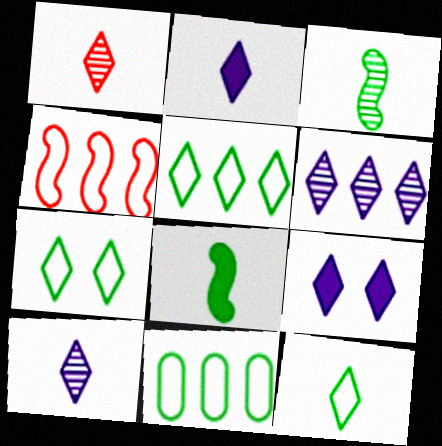[[1, 2, 12], 
[1, 5, 9], 
[5, 7, 12]]